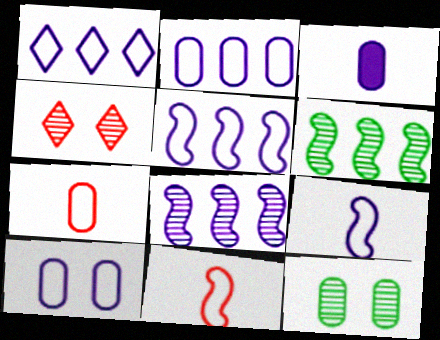[[1, 2, 5], 
[1, 9, 10]]